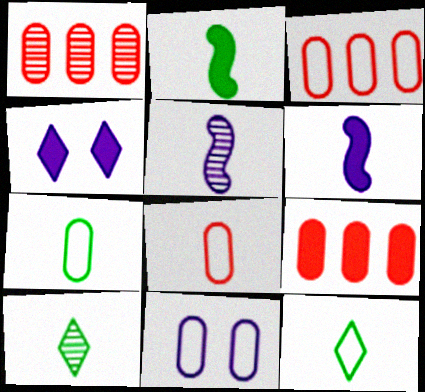[[1, 3, 9], 
[2, 4, 9], 
[2, 7, 10], 
[3, 7, 11], 
[6, 8, 10]]